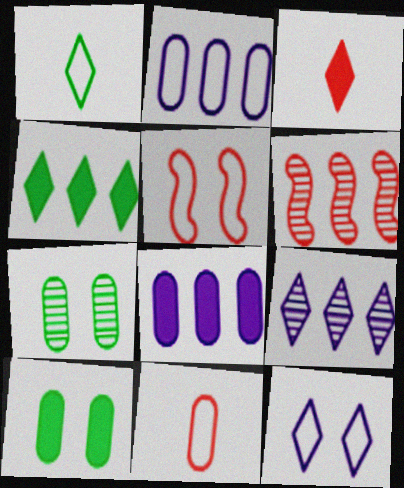[[1, 2, 5], 
[2, 4, 6], 
[7, 8, 11]]